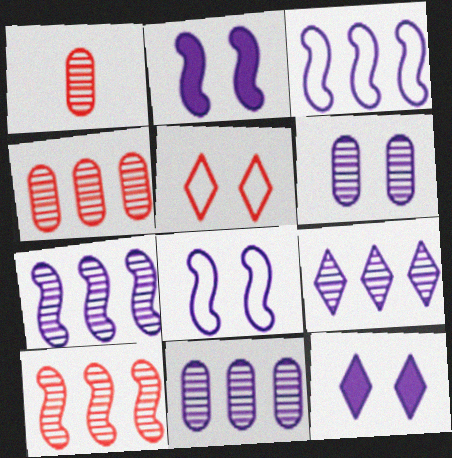[[6, 8, 12], 
[7, 9, 11]]